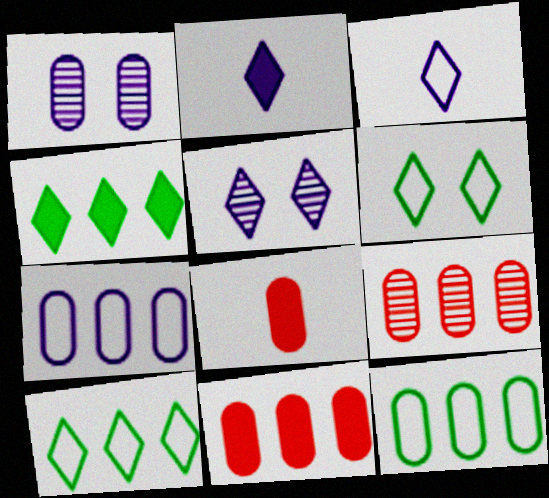[[1, 8, 12]]